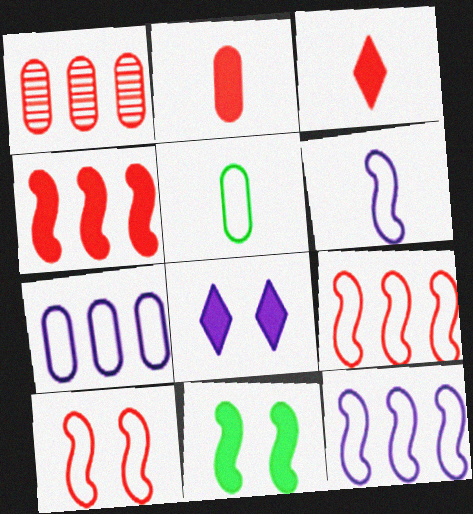[[1, 3, 10]]